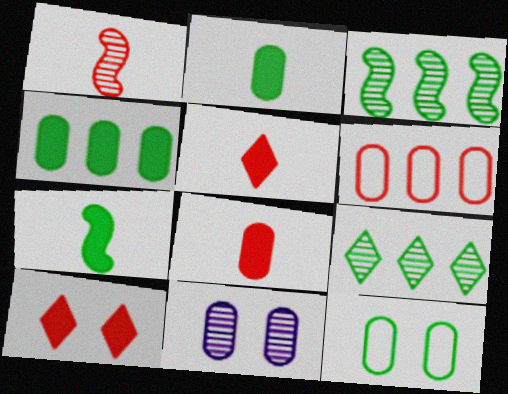[[1, 6, 10], 
[1, 9, 11], 
[2, 6, 11], 
[7, 9, 12]]